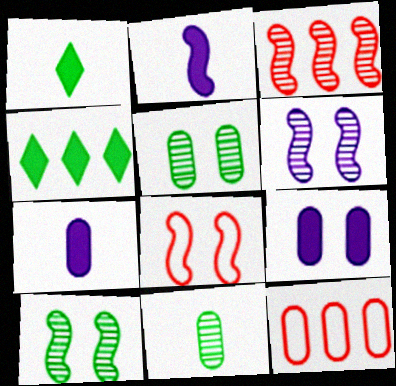[[1, 6, 12], 
[5, 7, 12], 
[9, 11, 12]]